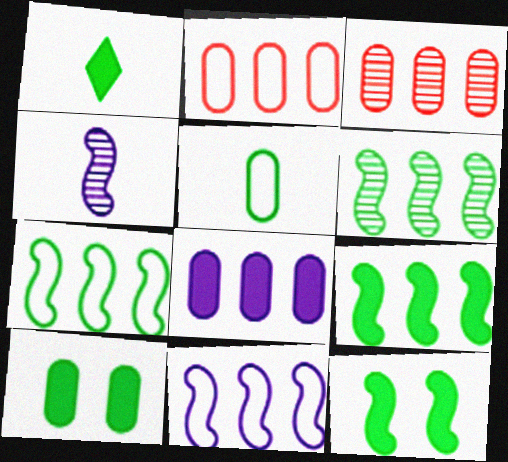[[1, 9, 10], 
[6, 7, 9]]